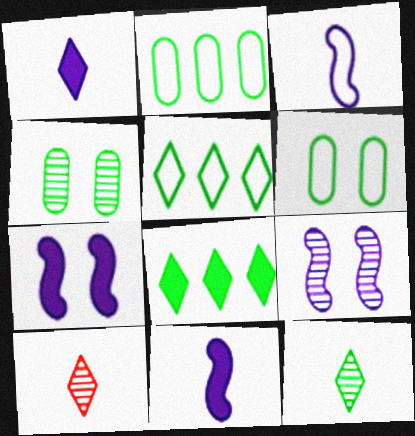[[2, 7, 10]]